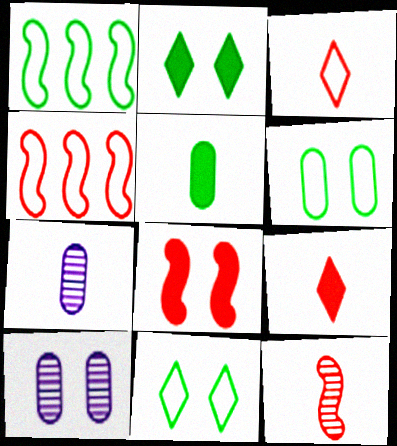[[1, 9, 10], 
[2, 4, 7], 
[4, 8, 12], 
[8, 10, 11]]